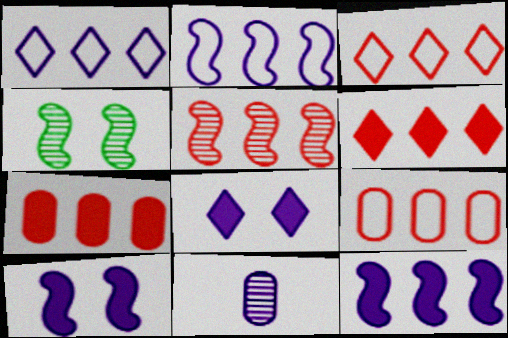[[1, 10, 11], 
[2, 8, 11], 
[3, 5, 7], 
[5, 6, 9]]